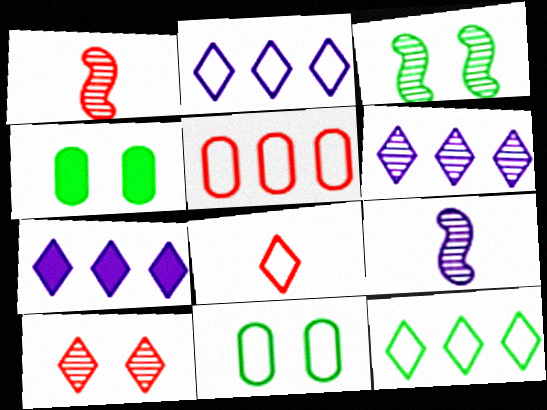[[1, 2, 4], 
[1, 7, 11], 
[2, 6, 7]]